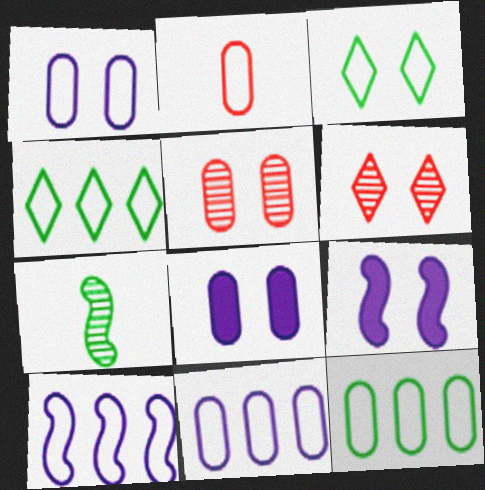[[1, 2, 12], 
[2, 3, 10], 
[3, 5, 9]]